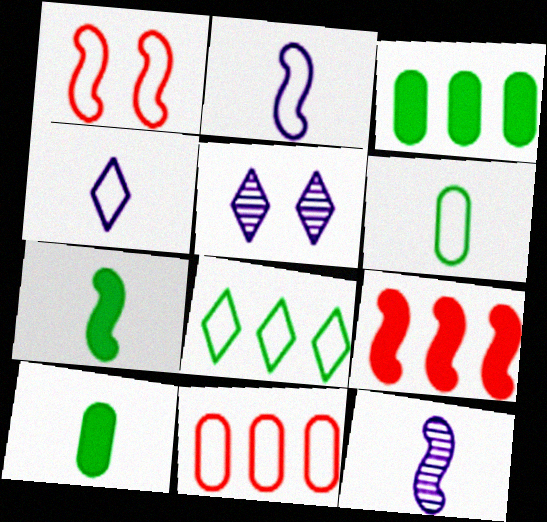[[5, 6, 9], 
[5, 7, 11]]